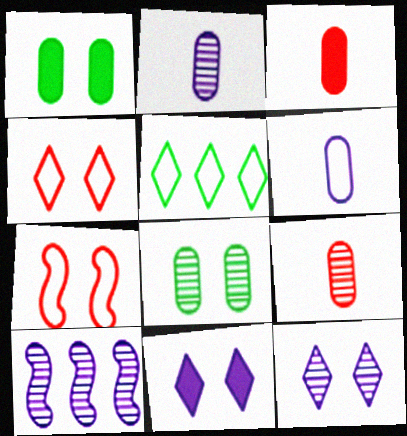[[1, 7, 12], 
[2, 10, 12], 
[5, 6, 7], 
[6, 10, 11], 
[7, 8, 11]]